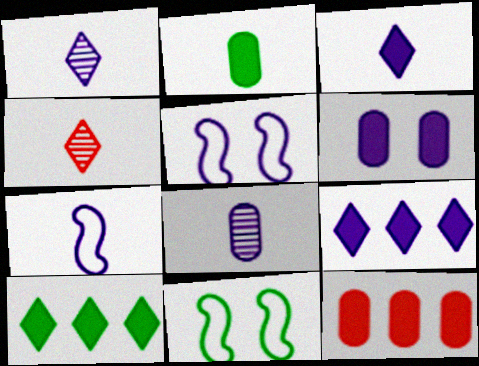[[1, 11, 12], 
[2, 4, 7], 
[2, 6, 12], 
[3, 7, 8], 
[5, 8, 9]]